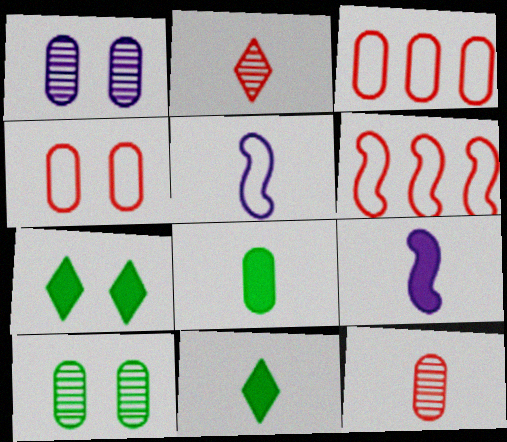[[1, 3, 8], 
[1, 6, 11], 
[2, 5, 8], 
[5, 11, 12]]